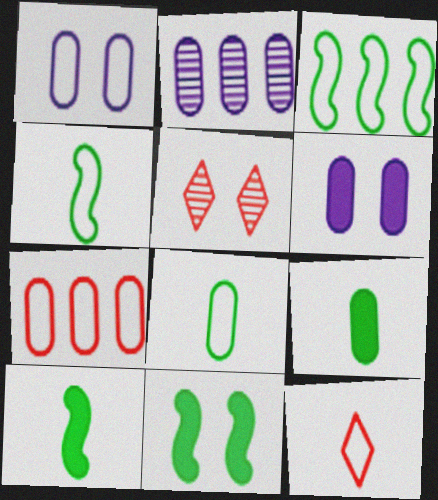[[1, 3, 12], 
[1, 5, 11], 
[1, 7, 8], 
[2, 11, 12]]